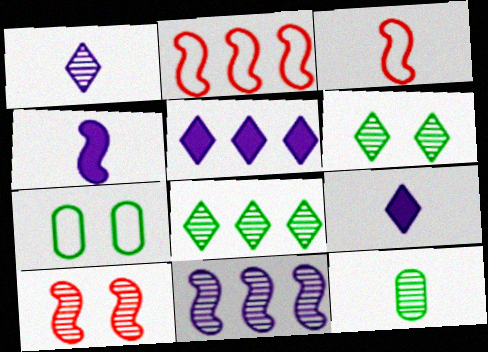[[3, 9, 12]]